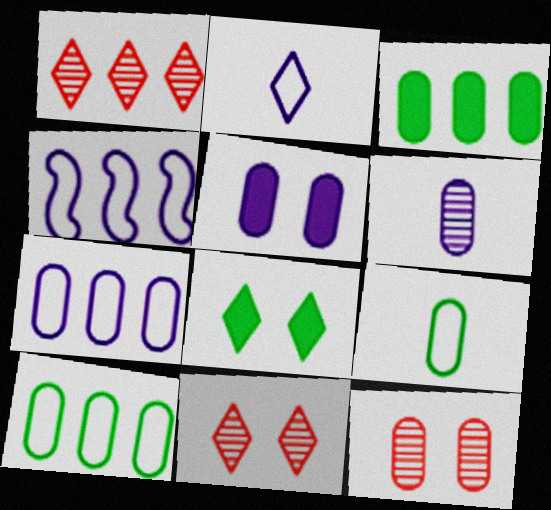[[1, 2, 8], 
[1, 3, 4], 
[5, 6, 7]]